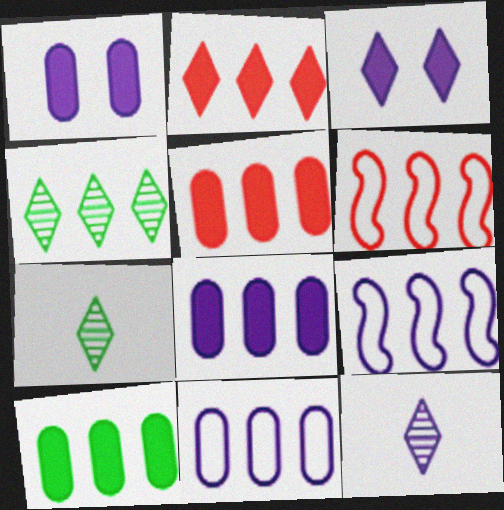[[1, 6, 7], 
[1, 9, 12], 
[4, 5, 9], 
[4, 6, 8], 
[5, 8, 10]]